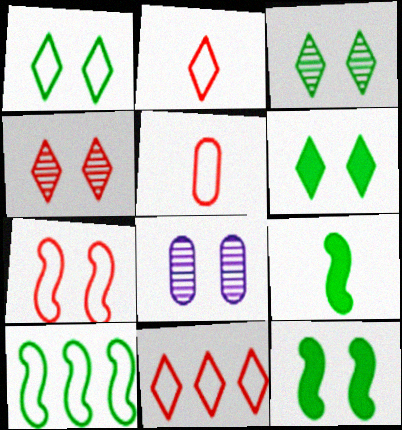[[1, 3, 6], 
[5, 7, 11], 
[6, 7, 8], 
[8, 9, 11]]